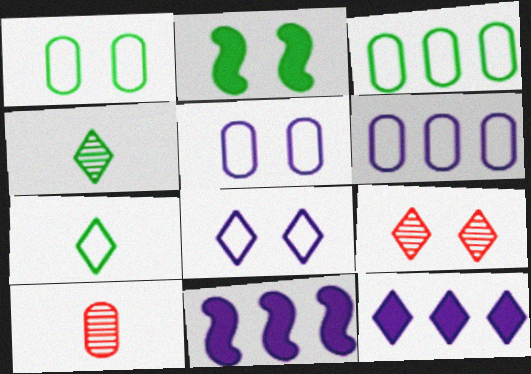[[2, 3, 4], 
[2, 5, 9], 
[7, 9, 12]]